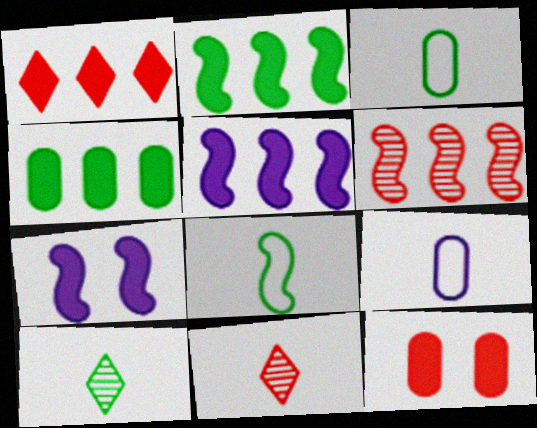[[1, 4, 5], 
[6, 7, 8]]